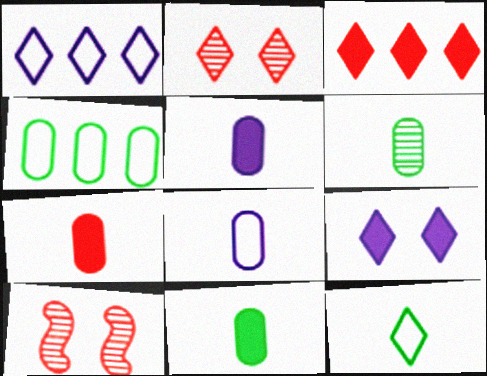[[1, 10, 11], 
[5, 7, 11], 
[6, 7, 8]]